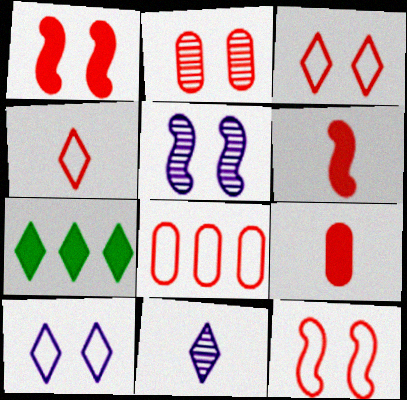[[1, 2, 3], 
[2, 8, 9], 
[3, 7, 11], 
[4, 8, 12]]